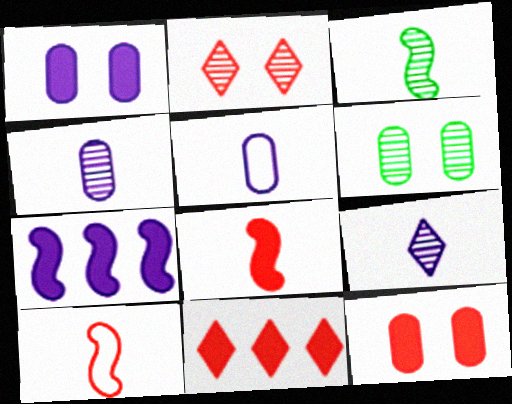[[8, 11, 12]]